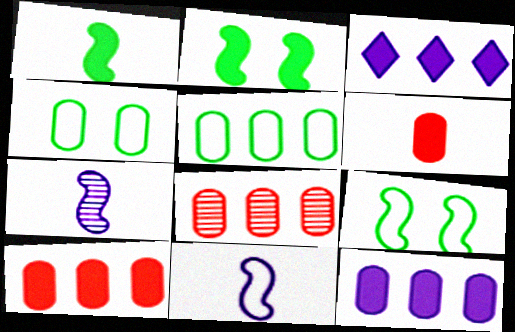[[2, 3, 6], 
[5, 8, 12]]